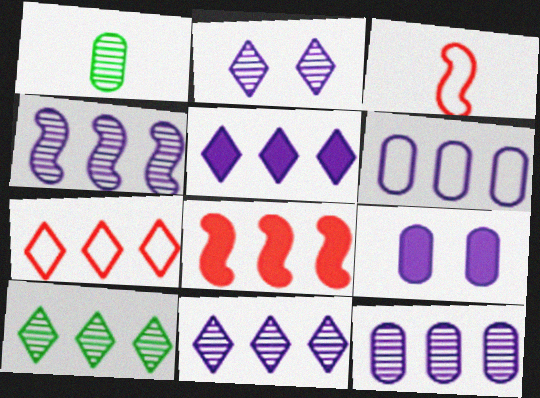[[3, 9, 10], 
[4, 5, 6], 
[4, 11, 12], 
[5, 7, 10], 
[6, 8, 10]]